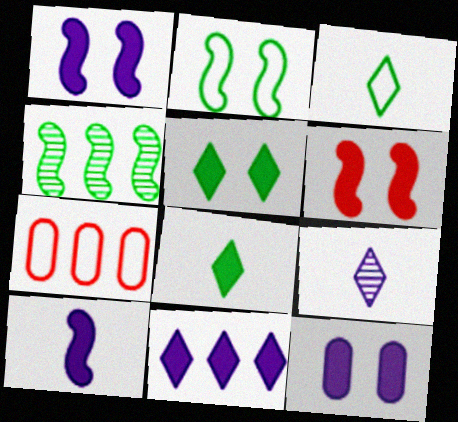[[4, 7, 11], 
[5, 6, 12], 
[10, 11, 12]]